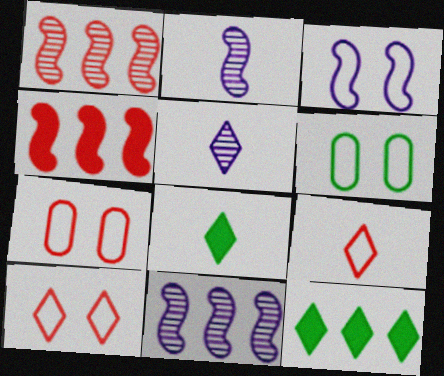[[2, 7, 12], 
[3, 6, 10], 
[4, 5, 6], 
[5, 8, 9], 
[5, 10, 12], 
[7, 8, 11]]